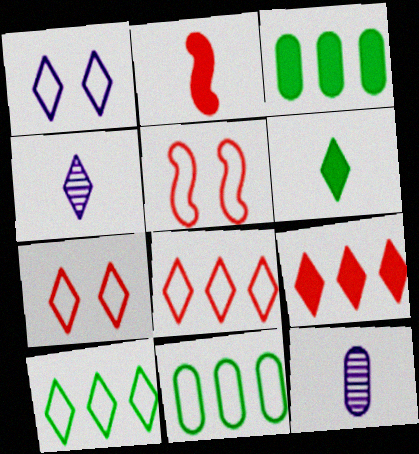[[3, 4, 5]]